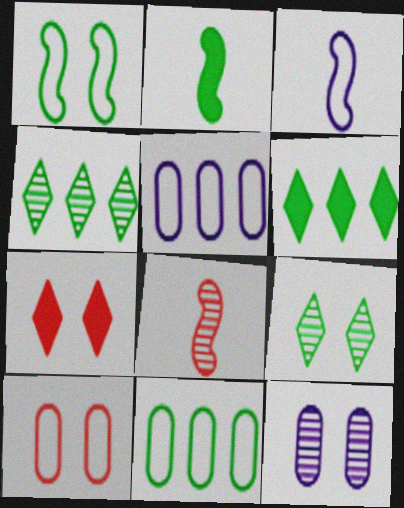[[1, 7, 12], 
[2, 3, 8], 
[2, 9, 11], 
[4, 8, 12]]